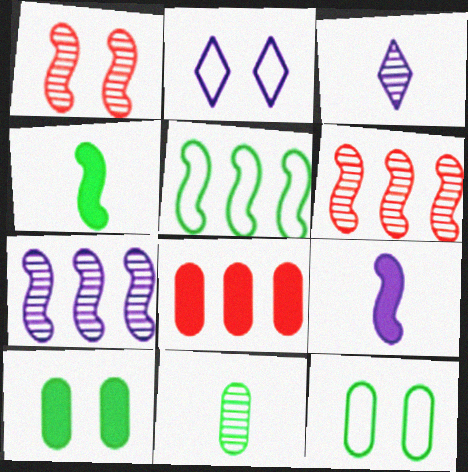[[1, 2, 10], 
[1, 5, 9]]